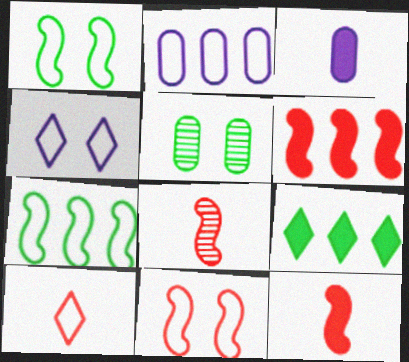[[1, 2, 10], 
[6, 8, 11]]